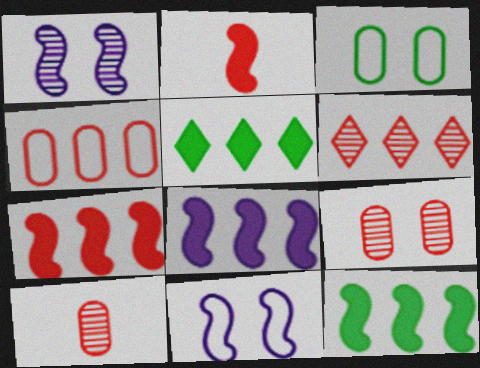[[4, 6, 7], 
[5, 10, 11], 
[7, 8, 12]]